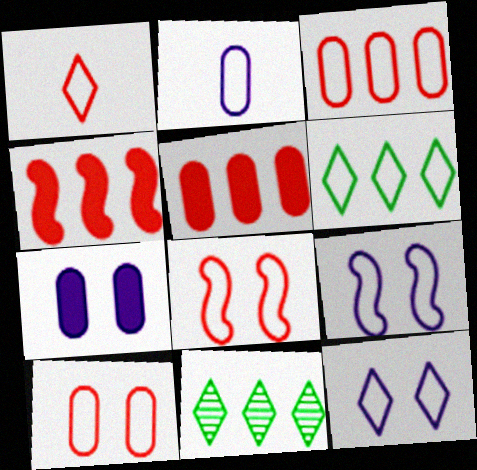[[1, 3, 8], 
[1, 6, 12], 
[2, 6, 8]]